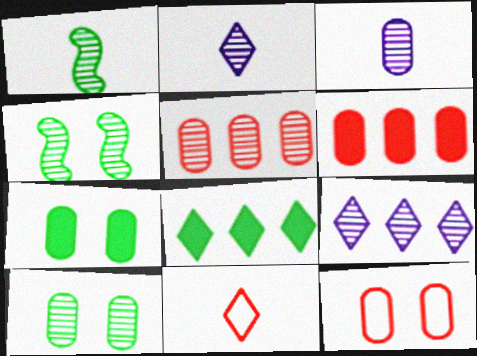[[2, 4, 5], 
[3, 5, 10]]